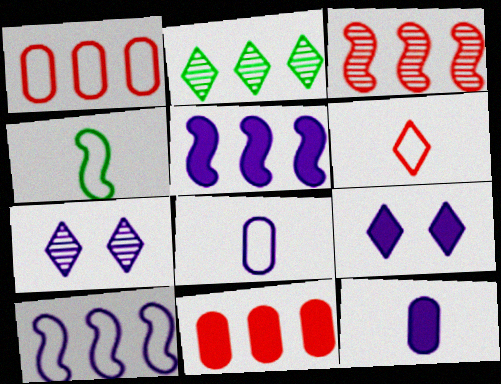[[1, 2, 5], 
[2, 6, 9], 
[2, 10, 11], 
[4, 6, 8], 
[4, 7, 11], 
[5, 7, 8], 
[5, 9, 12], 
[7, 10, 12]]